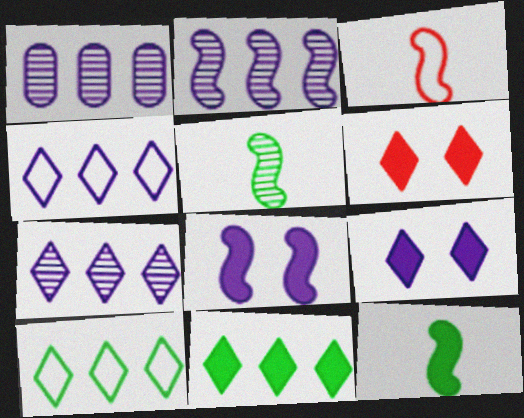[[1, 2, 7]]